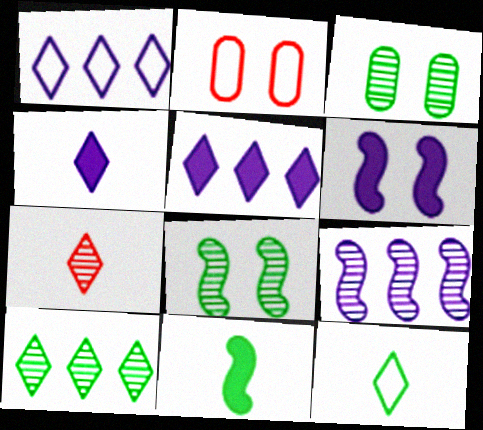[[3, 7, 9], 
[4, 7, 12]]